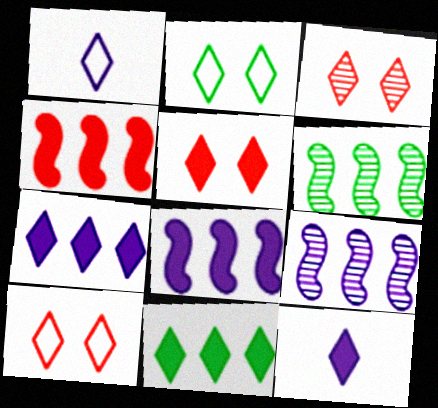[[1, 3, 11], 
[3, 5, 10], 
[5, 11, 12]]